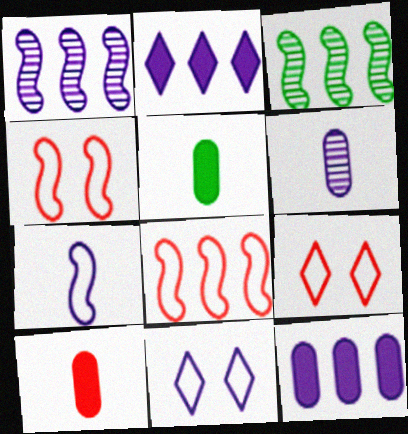[[1, 5, 9], 
[3, 10, 11]]